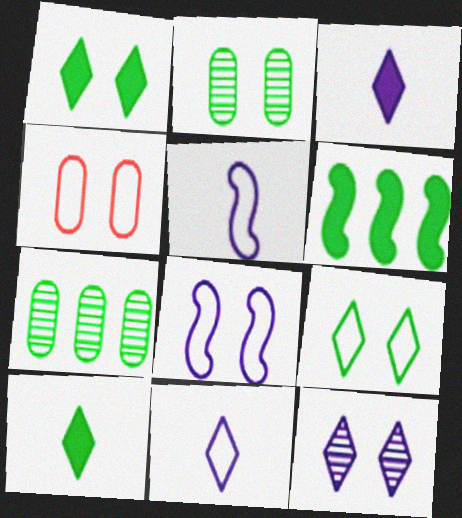[[4, 8, 9]]